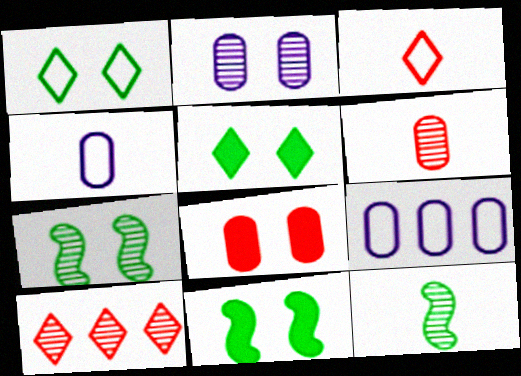[[2, 10, 12], 
[4, 10, 11]]